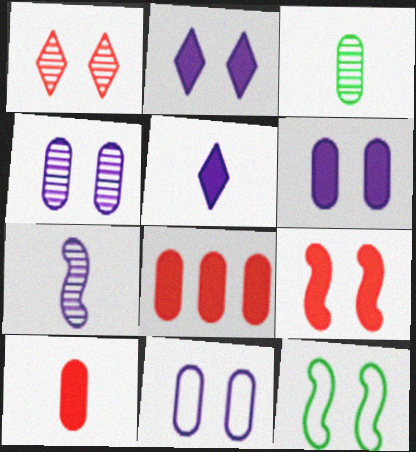[[1, 6, 12], 
[3, 8, 11], 
[4, 6, 11]]